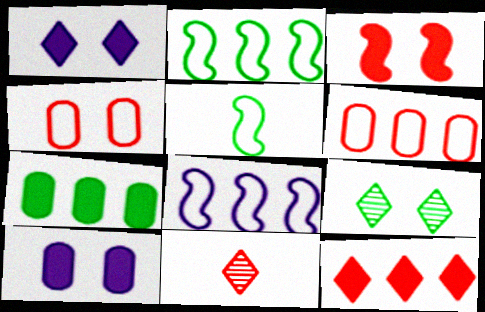[[2, 10, 11], 
[3, 6, 11], 
[5, 7, 9]]